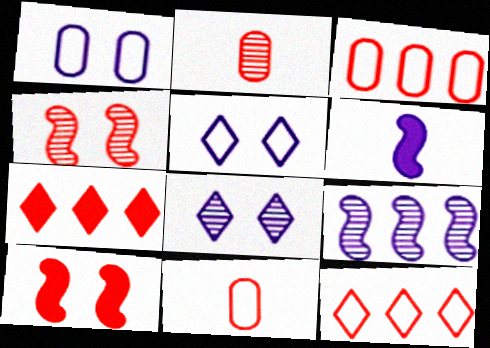[[2, 10, 12], 
[4, 7, 11]]